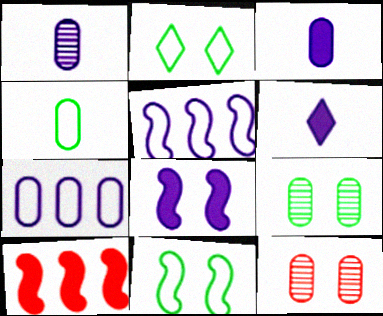[[1, 2, 10], 
[2, 8, 12]]